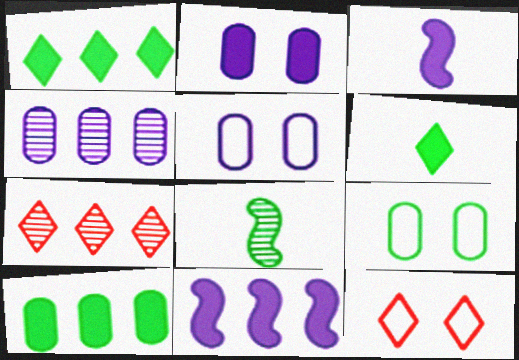[[1, 8, 9], 
[3, 7, 9]]